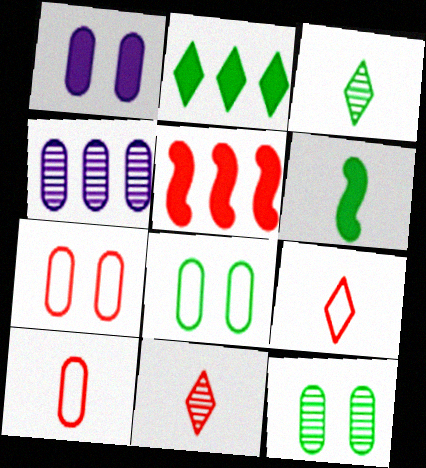[[1, 7, 12], 
[5, 7, 11]]